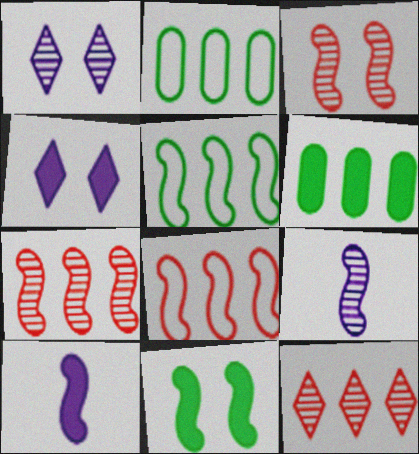[[3, 5, 10], 
[8, 9, 11]]